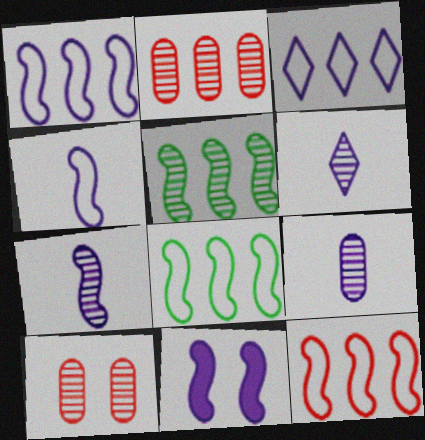[[1, 7, 11], 
[1, 8, 12], 
[3, 9, 11], 
[5, 6, 10], 
[6, 7, 9]]